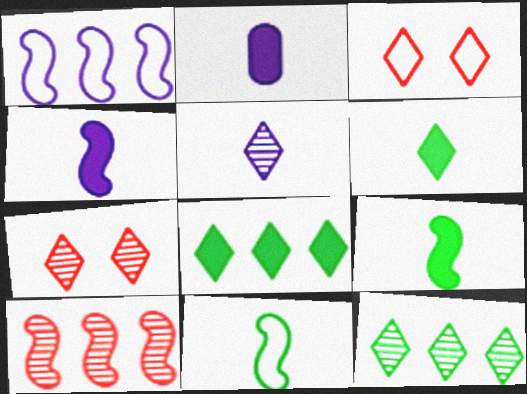[[3, 5, 8], 
[5, 7, 12]]